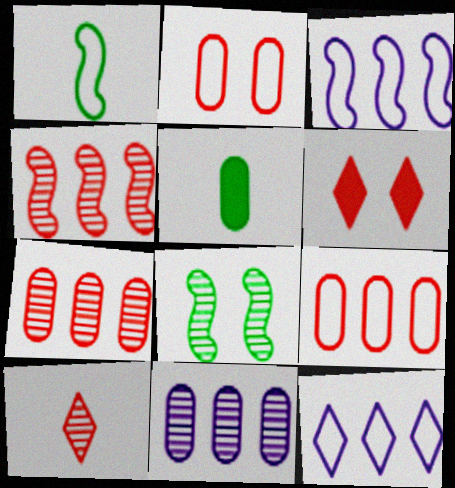[[1, 2, 12], 
[1, 6, 11], 
[2, 5, 11], 
[8, 10, 11]]